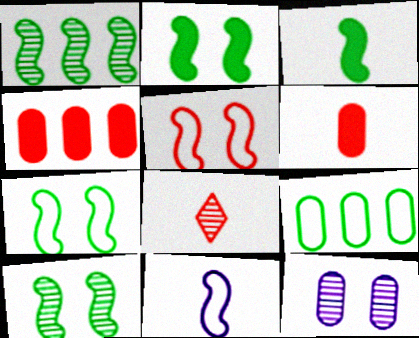[[1, 3, 7], 
[1, 8, 12], 
[2, 7, 10], 
[4, 5, 8], 
[6, 9, 12]]